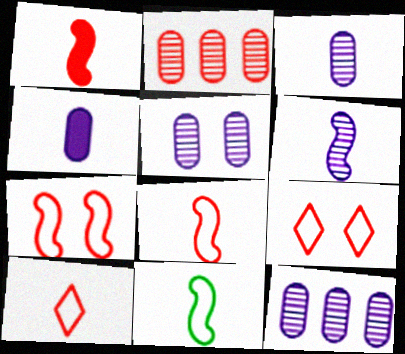[[1, 2, 9], 
[1, 6, 11], 
[3, 5, 12]]